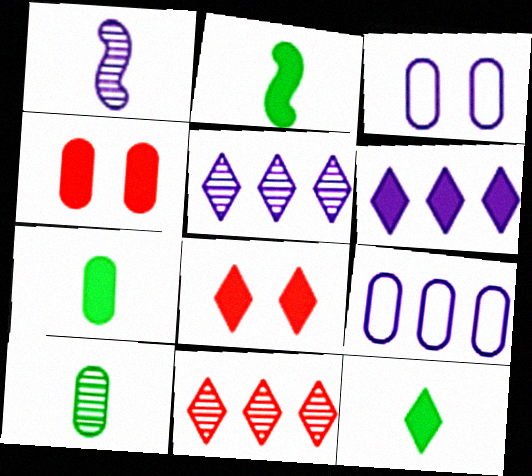[[1, 3, 6], 
[2, 3, 11], 
[2, 4, 6], 
[2, 7, 12], 
[4, 9, 10], 
[6, 8, 12]]